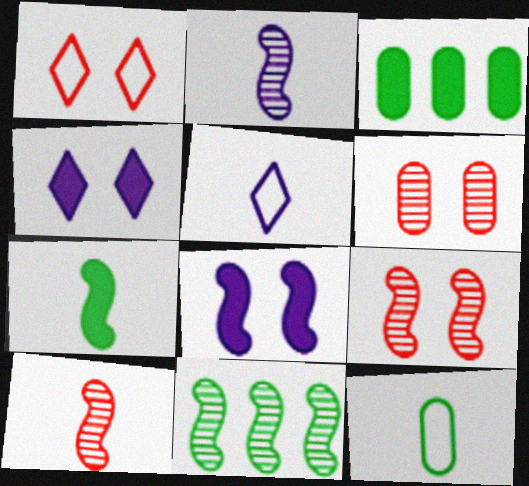[[1, 2, 3], 
[2, 9, 11], 
[3, 5, 9]]